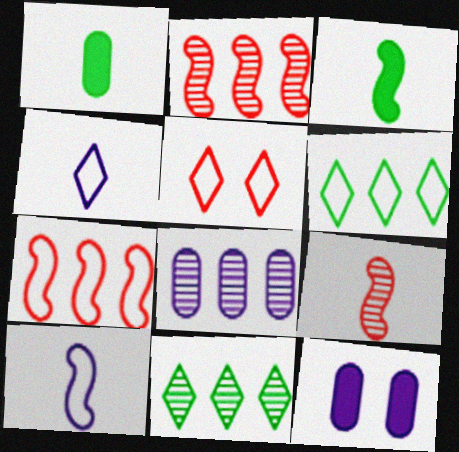[[1, 4, 9], 
[2, 8, 11], 
[3, 5, 8], 
[3, 9, 10], 
[4, 5, 6], 
[6, 9, 12]]